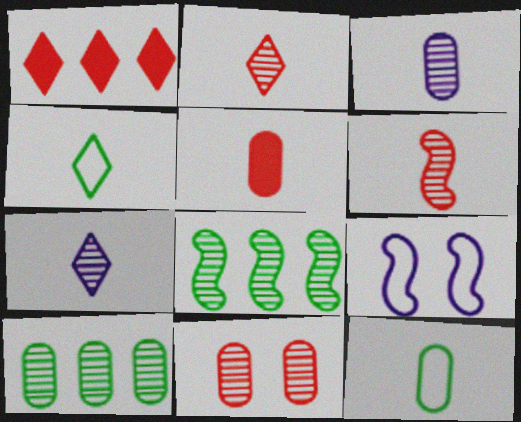[[3, 5, 12], 
[3, 10, 11], 
[7, 8, 11]]